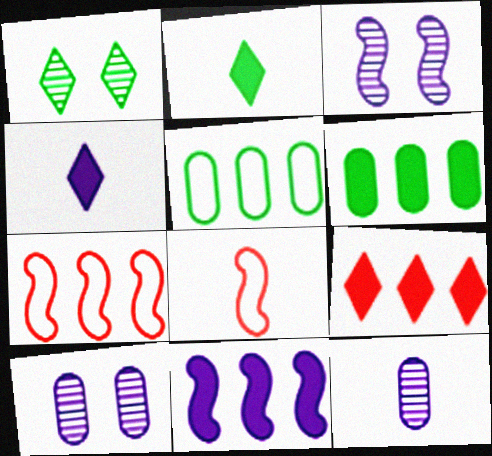[[2, 7, 10], 
[2, 8, 12], 
[6, 9, 11]]